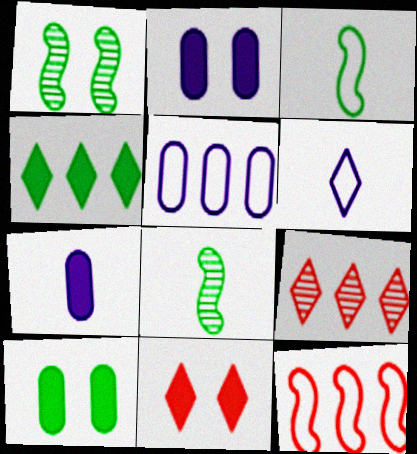[[2, 3, 9], 
[5, 8, 11]]